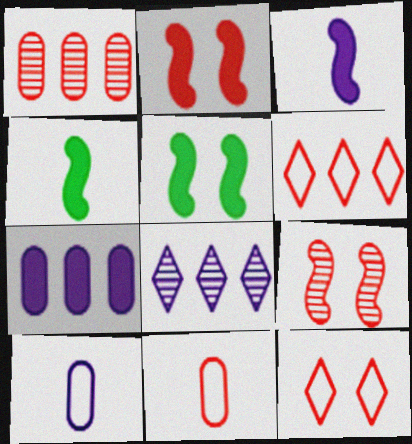[[5, 8, 11]]